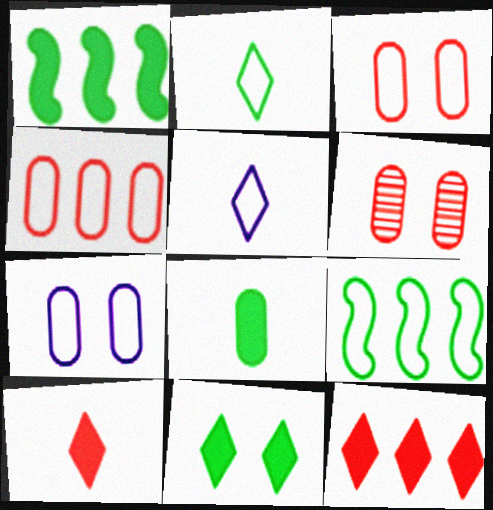[[1, 5, 6], 
[1, 8, 11], 
[3, 5, 9]]